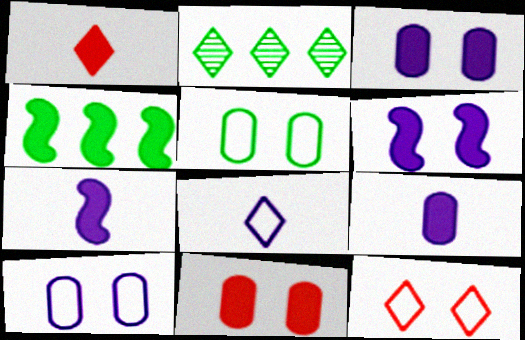[[1, 3, 4]]